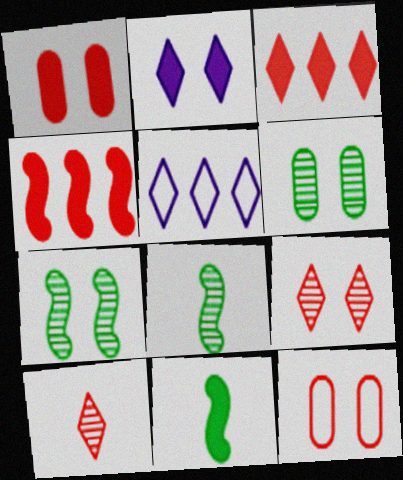[[1, 5, 8], 
[2, 7, 12], 
[4, 10, 12]]